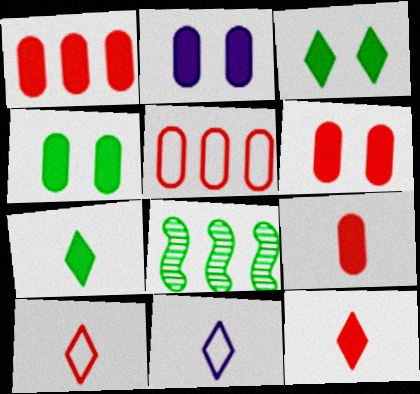[[1, 6, 9], 
[2, 4, 6], 
[2, 8, 10], 
[6, 8, 11]]